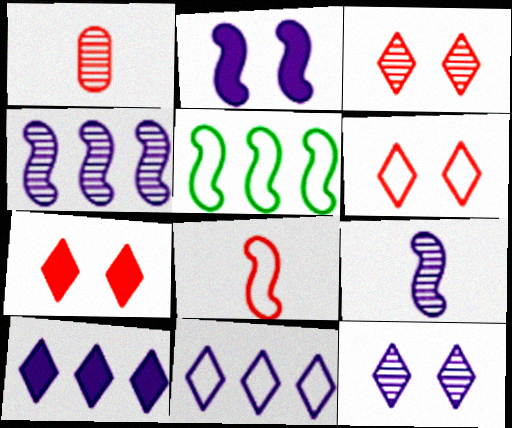[[3, 6, 7]]